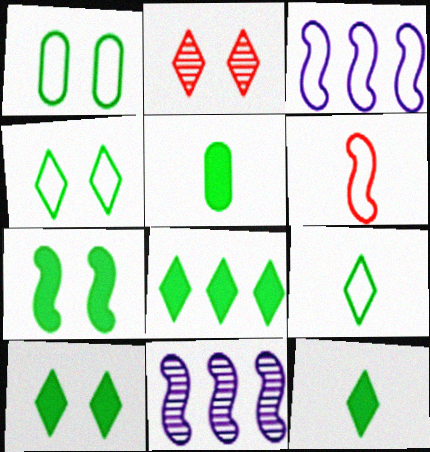[[2, 3, 5], 
[5, 7, 8], 
[6, 7, 11], 
[8, 10, 12]]